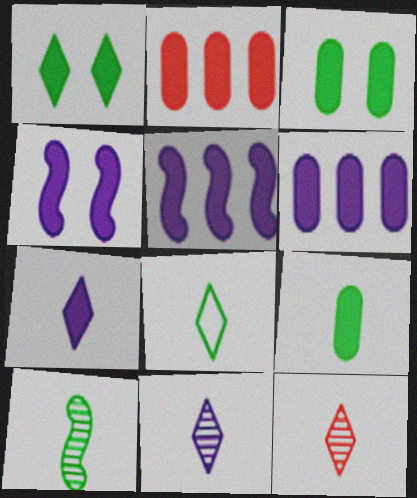[[4, 6, 7], 
[7, 8, 12], 
[8, 9, 10]]